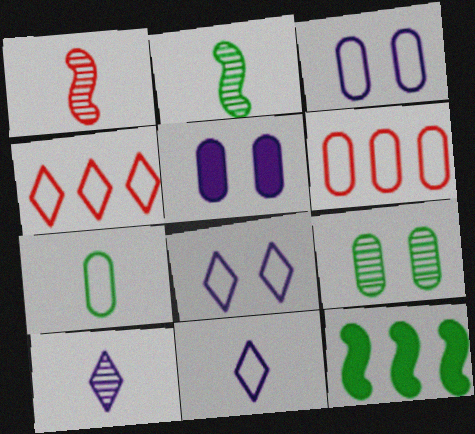[[2, 4, 5], 
[3, 6, 7]]